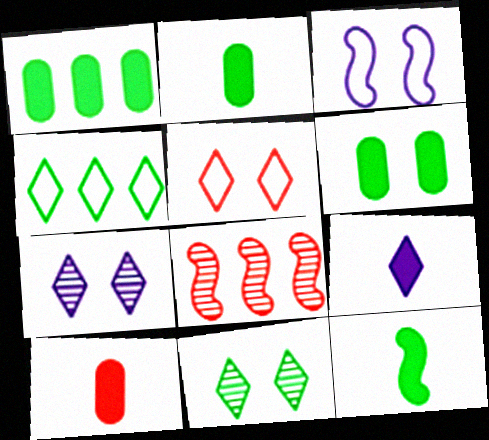[[1, 2, 6], 
[3, 8, 12], 
[5, 8, 10], 
[9, 10, 12]]